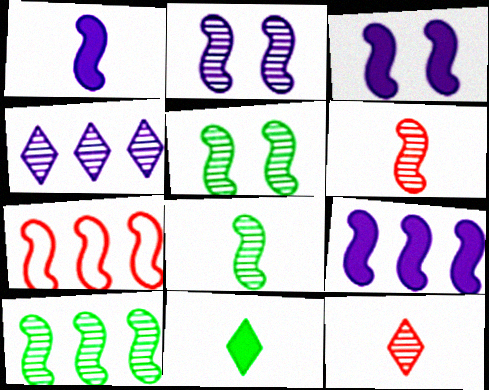[[1, 3, 9], 
[1, 5, 7], 
[2, 6, 10], 
[3, 7, 8], 
[5, 8, 10], 
[7, 9, 10]]